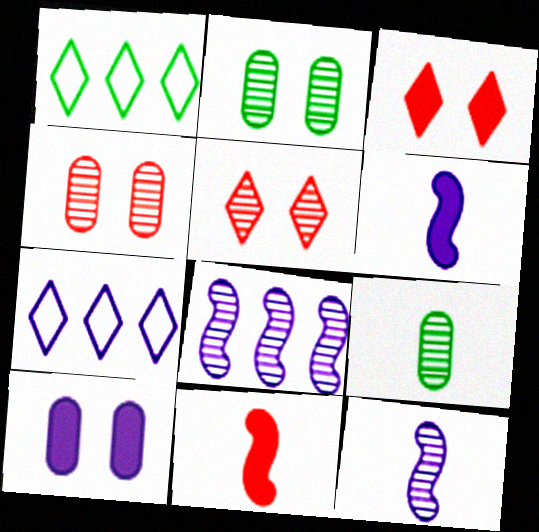[[1, 4, 6], 
[2, 7, 11], 
[5, 8, 9], 
[7, 10, 12]]